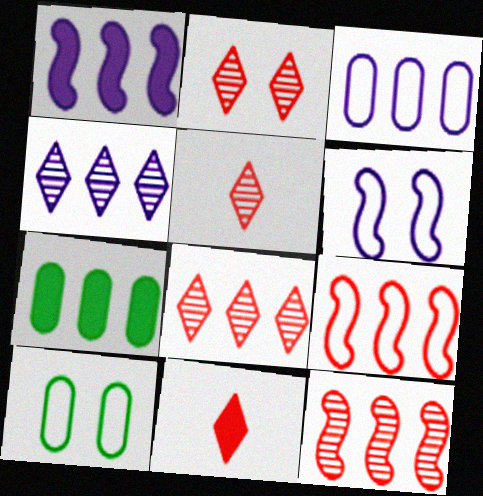[[1, 3, 4], 
[1, 5, 10], 
[2, 5, 8], 
[4, 7, 9], 
[5, 6, 7]]